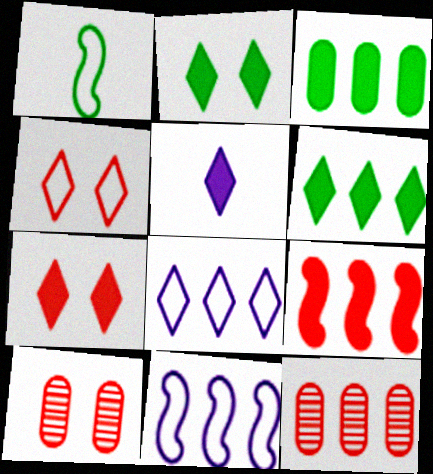[[5, 6, 7], 
[6, 11, 12]]